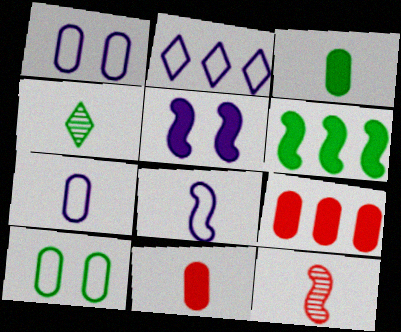[[1, 2, 8], 
[4, 6, 10], 
[4, 8, 11]]